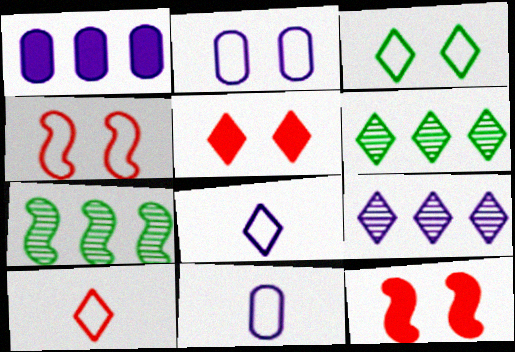[[2, 3, 4], 
[5, 6, 8], 
[5, 7, 11], 
[6, 11, 12]]